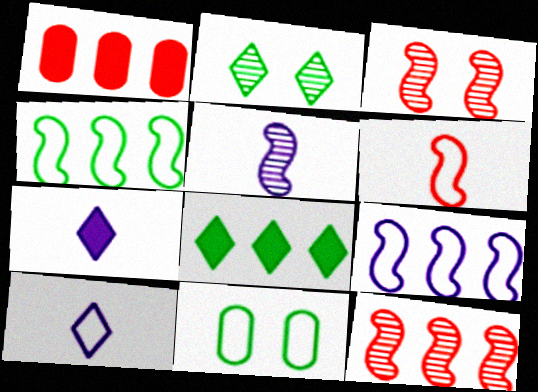[[7, 11, 12]]